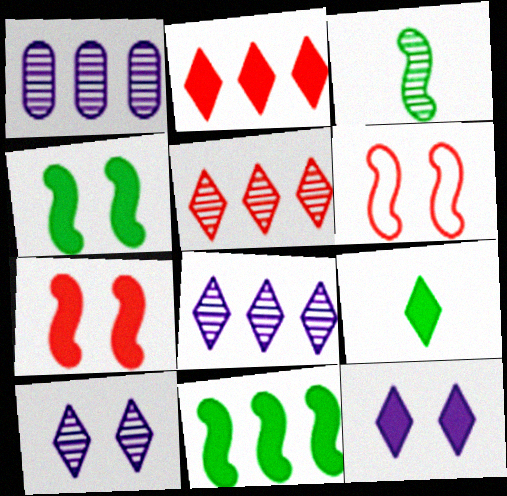[[1, 6, 9], 
[2, 9, 12]]